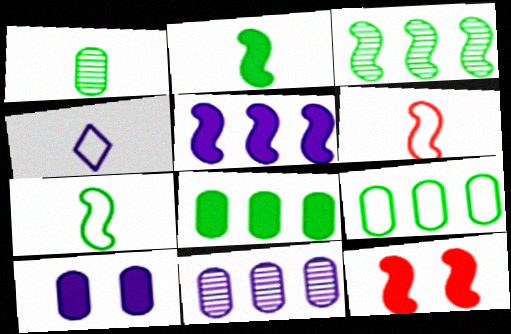[[2, 5, 12]]